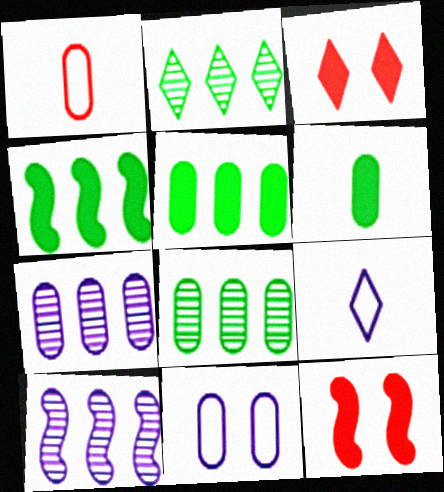[[2, 3, 9], 
[8, 9, 12]]